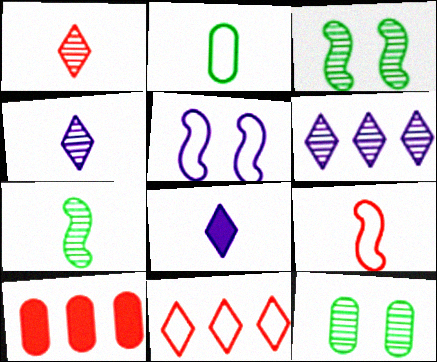[[2, 5, 11]]